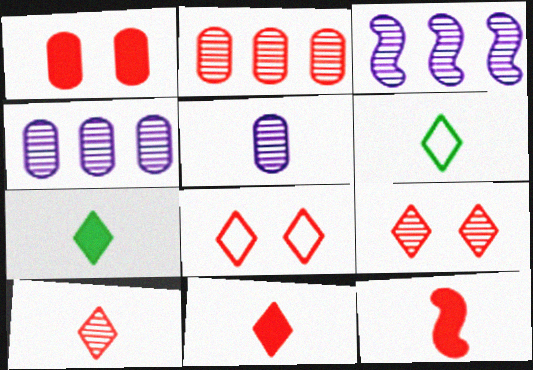[[1, 3, 6], 
[2, 8, 12], 
[5, 6, 12]]